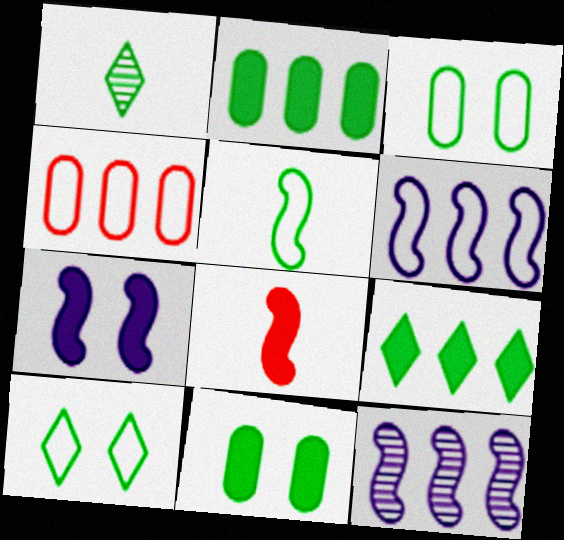[[1, 4, 7], 
[1, 9, 10], 
[4, 9, 12]]